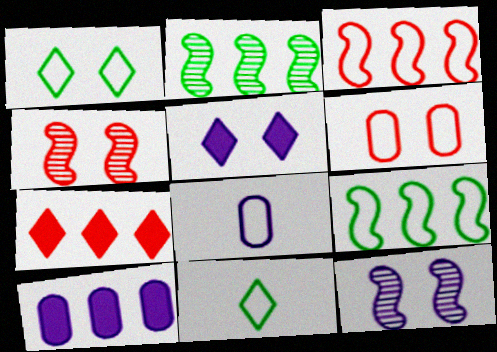[[1, 3, 8], 
[4, 10, 11]]